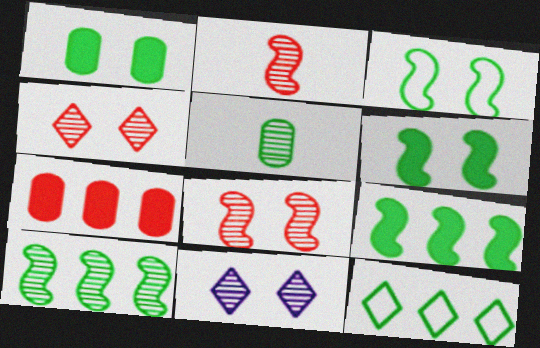[[5, 6, 12]]